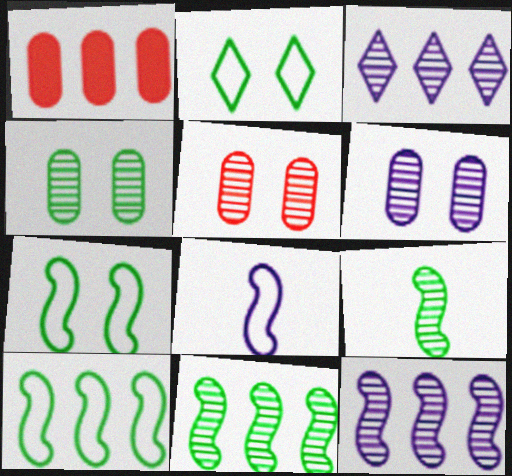[[1, 3, 10], 
[3, 5, 9], 
[4, 5, 6]]